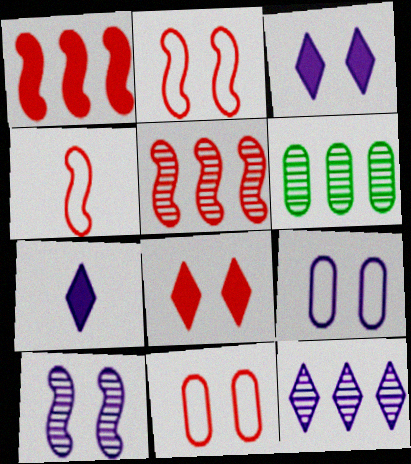[[2, 6, 7], 
[3, 4, 6], 
[3, 9, 10], 
[5, 6, 12]]